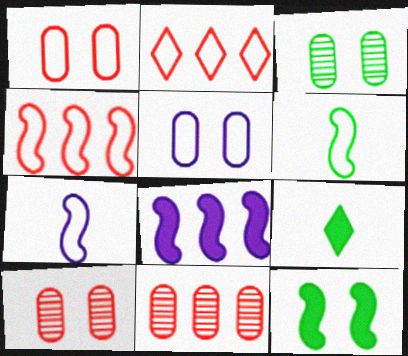[[2, 5, 6]]